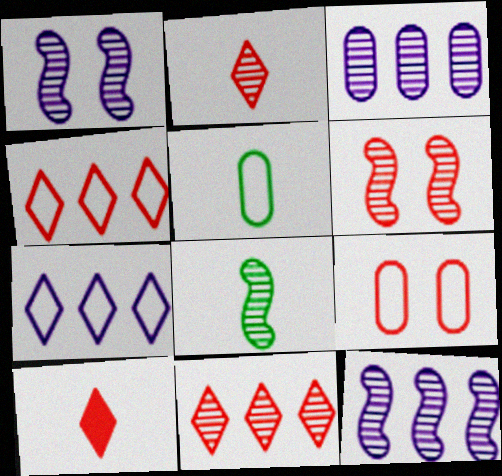[[6, 8, 12]]